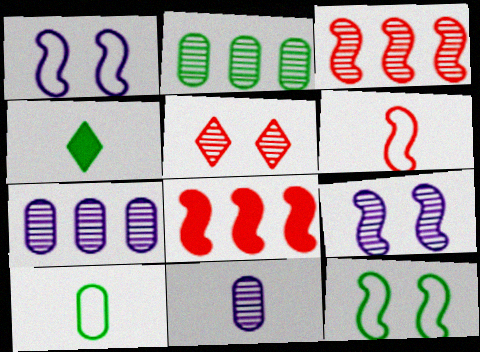[[2, 4, 12], 
[4, 6, 11]]